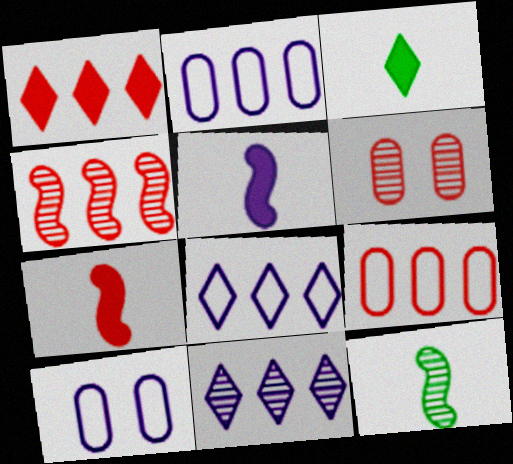[[1, 4, 9], 
[1, 10, 12], 
[3, 4, 10], 
[5, 10, 11], 
[6, 11, 12]]